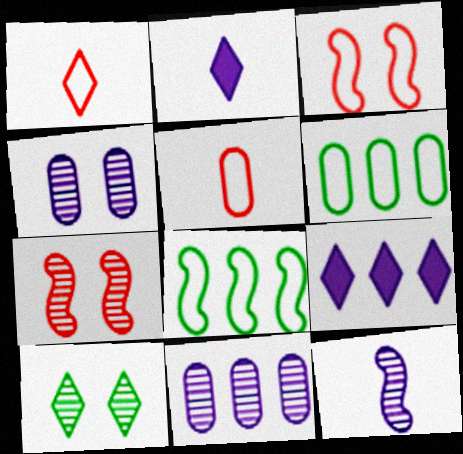[[1, 9, 10], 
[2, 6, 7], 
[4, 7, 10]]